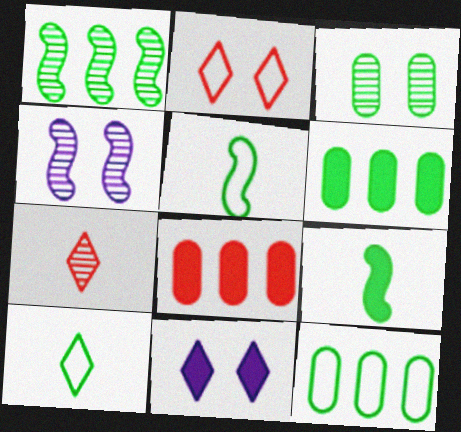[[4, 8, 10], 
[8, 9, 11]]